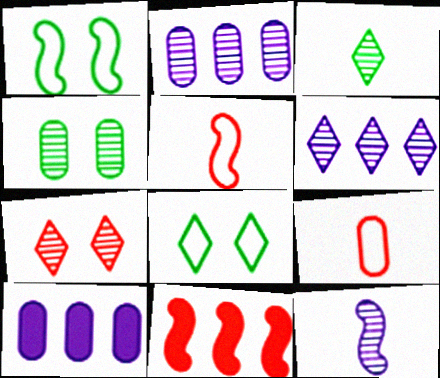[[1, 11, 12], 
[3, 6, 7], 
[4, 9, 10], 
[7, 9, 11]]